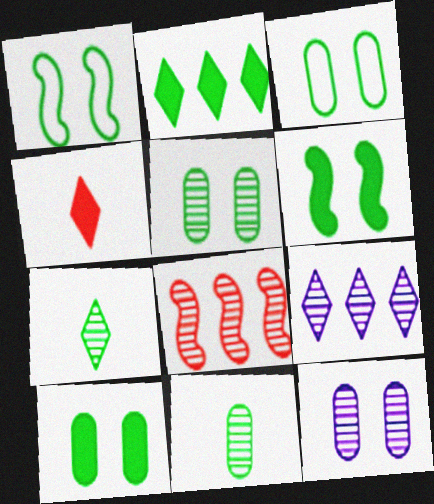[[1, 2, 11], 
[3, 5, 10], 
[7, 8, 12]]